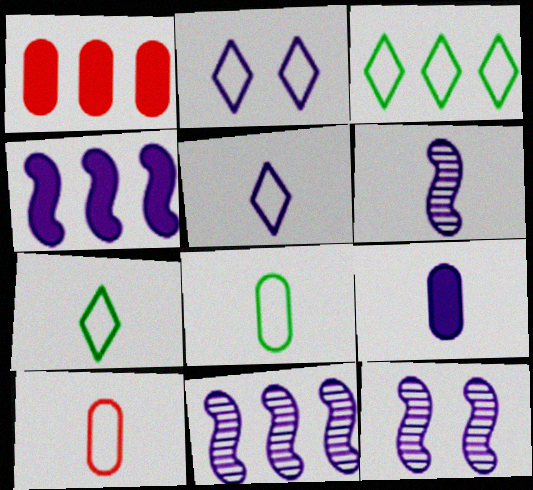[[1, 3, 11], 
[1, 7, 12], 
[2, 9, 11], 
[5, 6, 9], 
[6, 11, 12]]